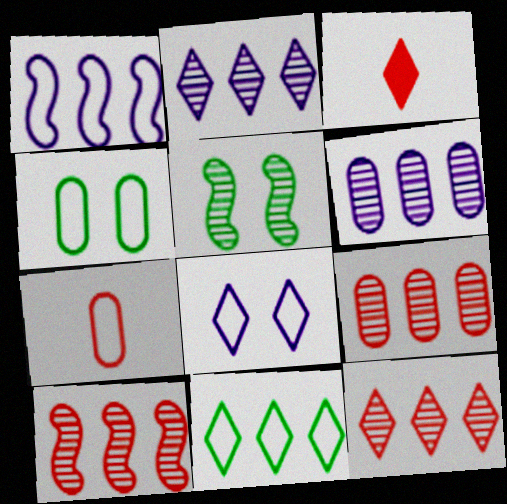[[9, 10, 12]]